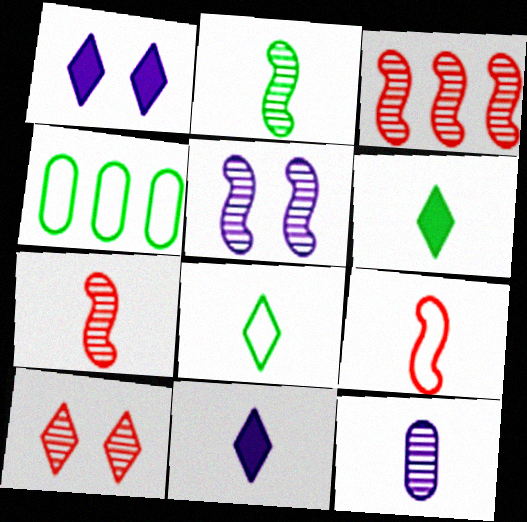[[1, 4, 7], 
[2, 3, 5], 
[6, 9, 12]]